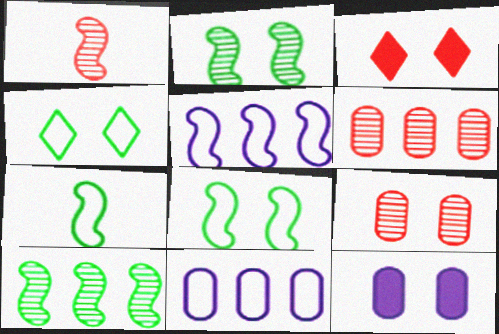[]